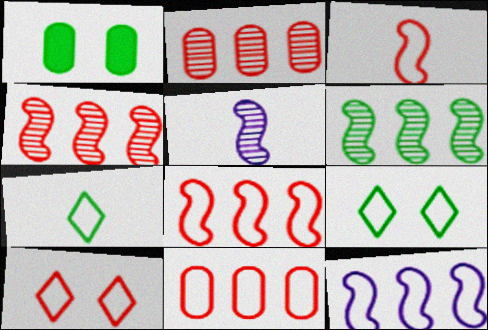[[1, 6, 7], 
[3, 10, 11]]